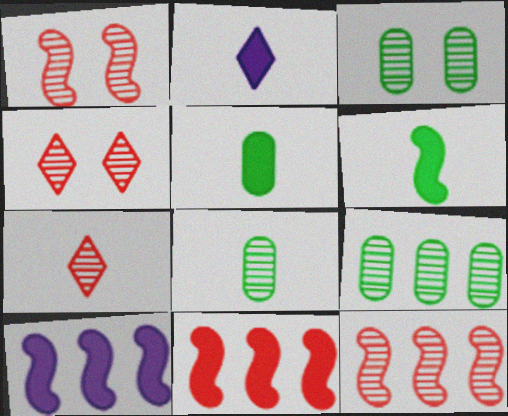[[3, 8, 9]]